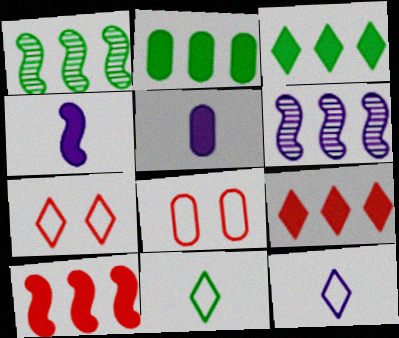[[1, 5, 7]]